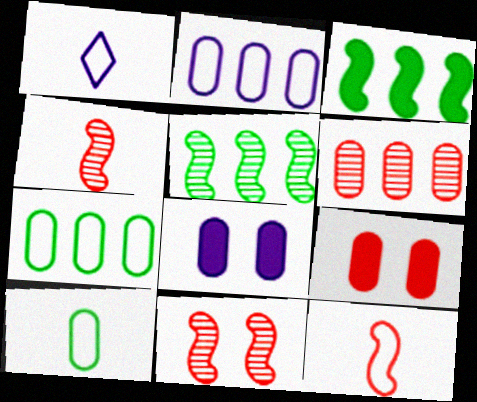[[1, 5, 9], 
[1, 10, 12], 
[6, 8, 10]]